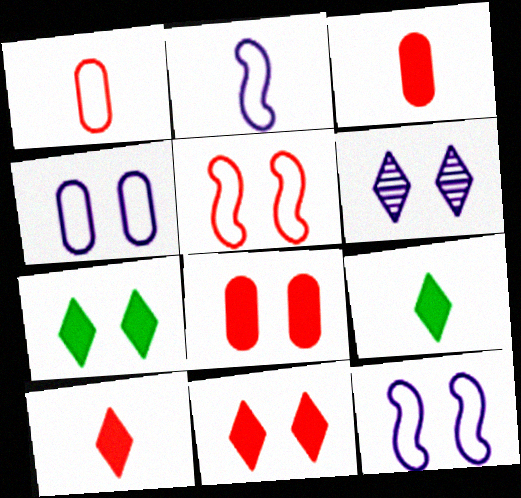[]